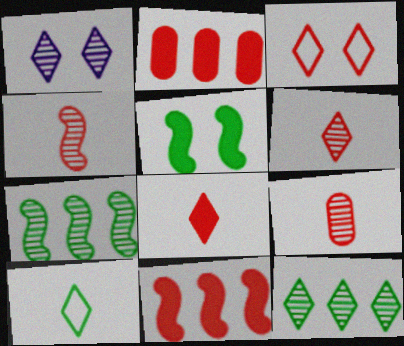[[1, 6, 12], 
[1, 7, 9], 
[2, 3, 4], 
[3, 9, 11], 
[4, 6, 9]]